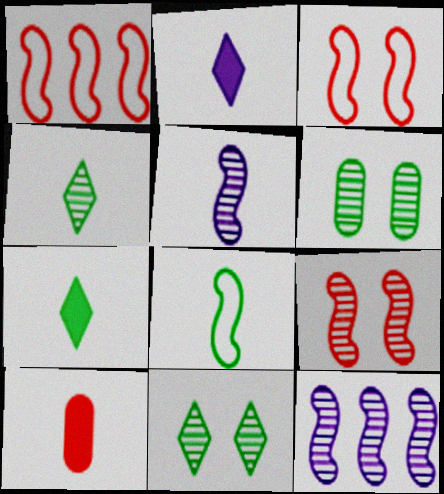[[1, 2, 6]]